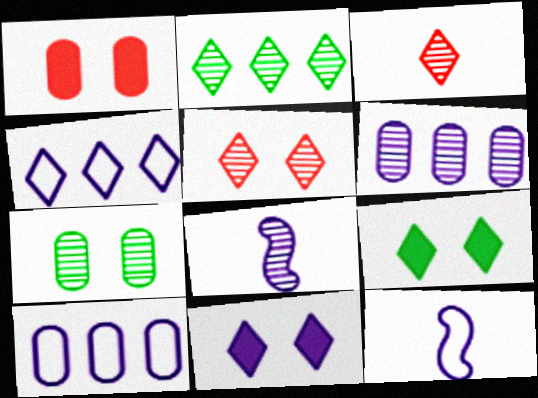[[1, 2, 12], 
[3, 4, 9], 
[6, 11, 12], 
[8, 10, 11]]